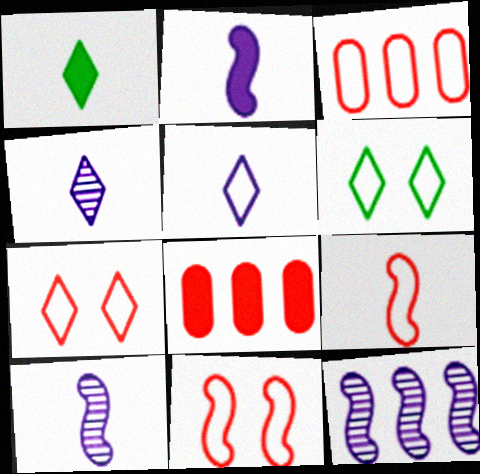[[3, 7, 9], 
[6, 8, 10]]